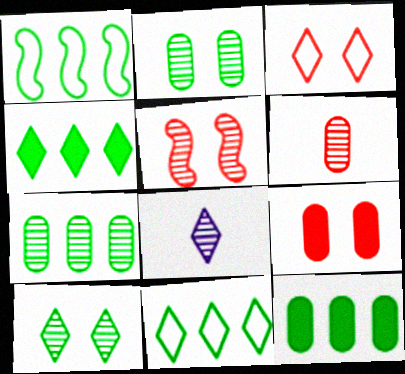[[1, 4, 7], 
[1, 8, 9], 
[3, 4, 8], 
[3, 5, 9], 
[5, 7, 8]]